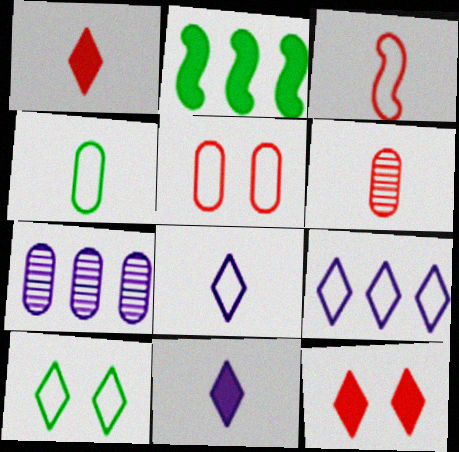[[1, 3, 6], 
[3, 4, 8]]